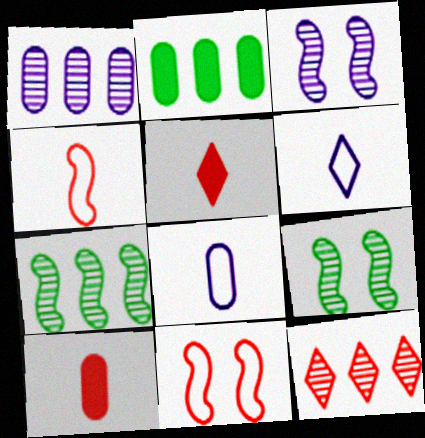[[1, 7, 12], 
[10, 11, 12]]